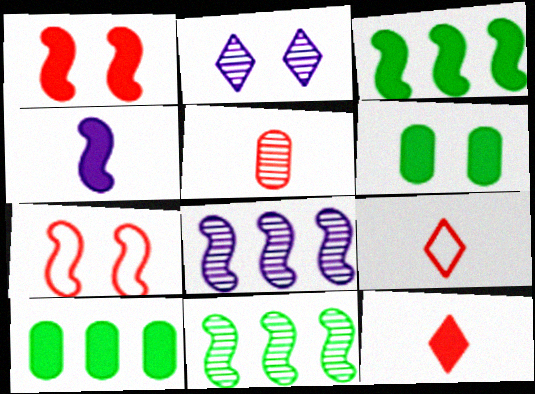[[1, 3, 4], 
[2, 5, 11], 
[2, 6, 7], 
[4, 7, 11], 
[6, 8, 9]]